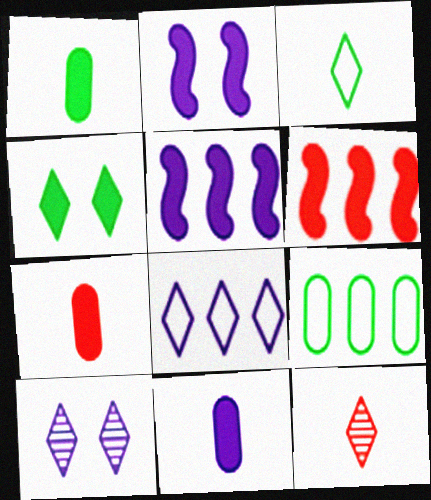[[1, 7, 11], 
[2, 9, 12], 
[4, 5, 7], 
[4, 6, 11], 
[4, 8, 12]]